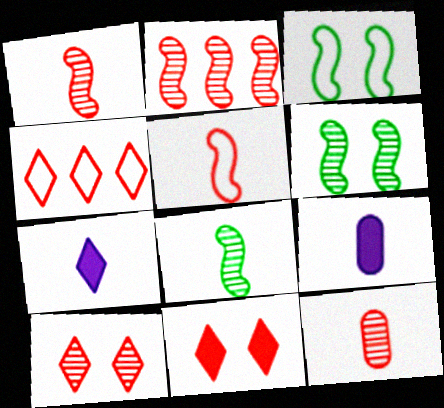[[2, 10, 12], 
[4, 6, 9]]